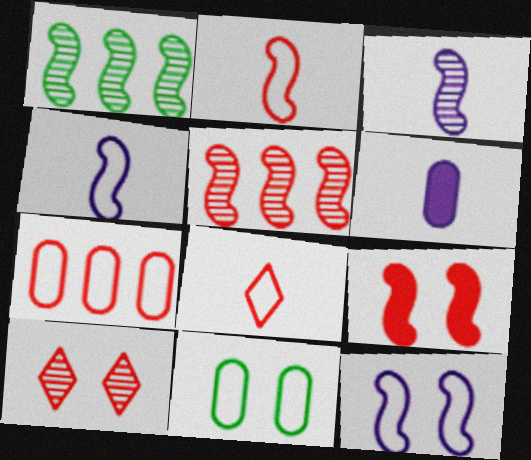[[1, 4, 9], 
[2, 5, 9]]